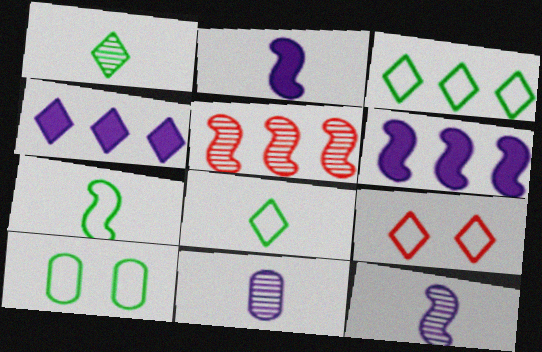[[1, 4, 9], 
[3, 7, 10]]